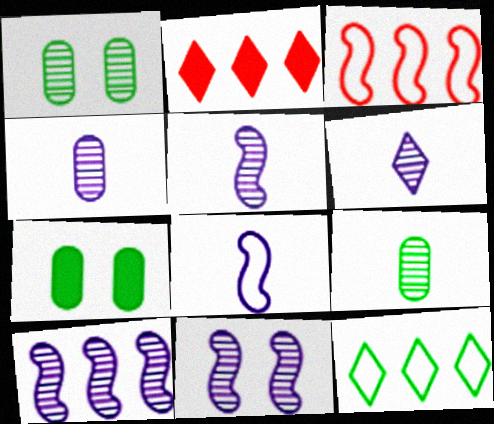[[1, 2, 8], 
[3, 6, 7], 
[4, 5, 6], 
[5, 10, 11]]